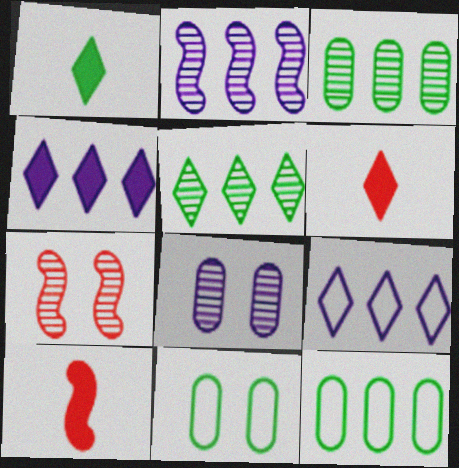[[2, 6, 11]]